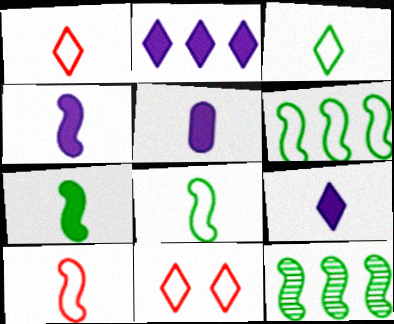[[4, 5, 9], 
[5, 11, 12]]